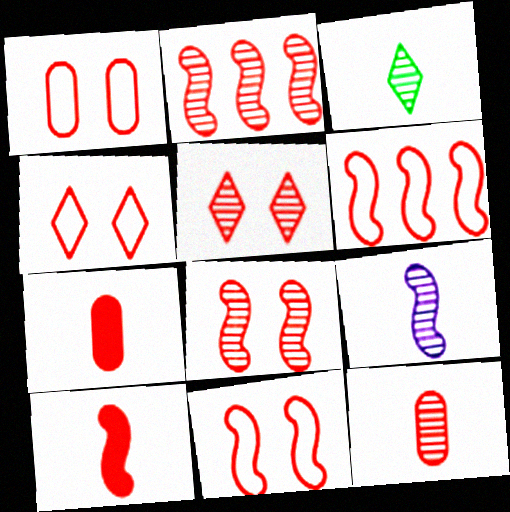[[1, 4, 11], 
[2, 4, 7], 
[2, 5, 12], 
[2, 10, 11], 
[3, 9, 12], 
[5, 6, 7], 
[6, 8, 10]]